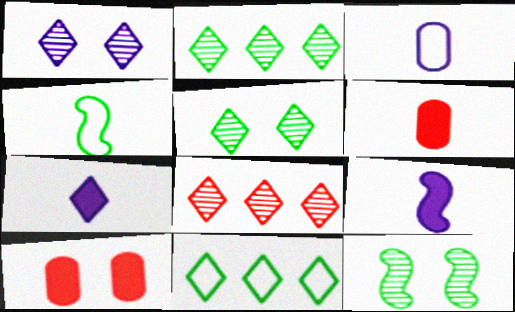[]